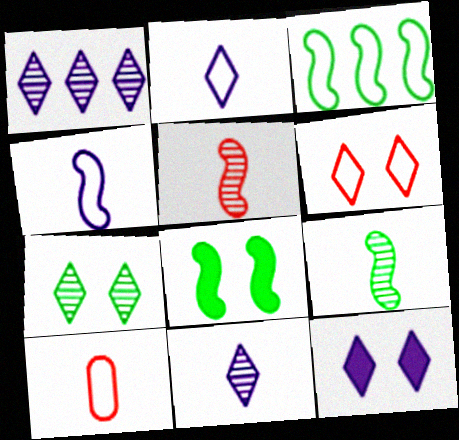[[1, 2, 12], 
[1, 8, 10], 
[3, 8, 9], 
[6, 7, 12]]